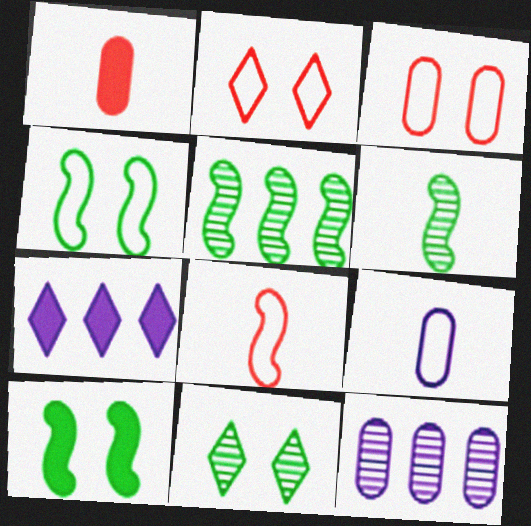[[1, 7, 10], 
[3, 6, 7]]